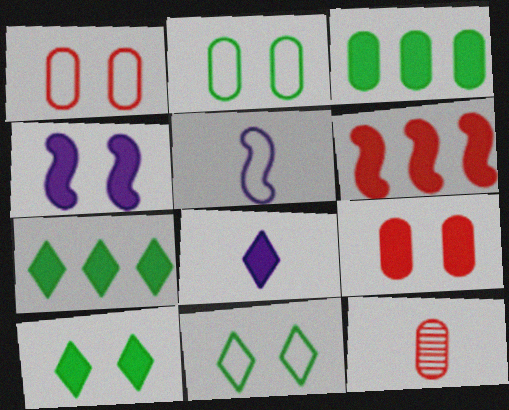[[4, 9, 10]]